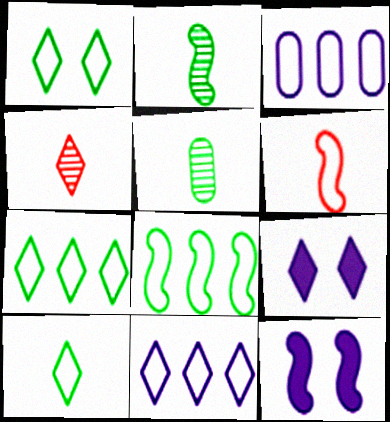[[1, 3, 6], 
[1, 7, 10], 
[4, 7, 9]]